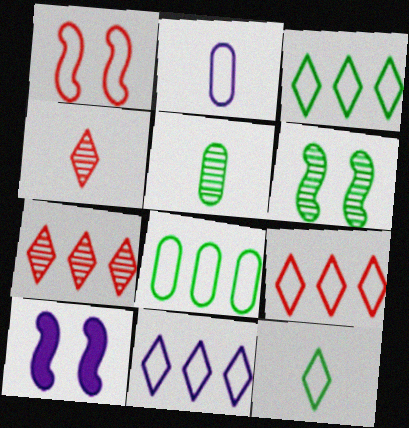[[1, 2, 3], 
[1, 6, 10], 
[3, 9, 11], 
[4, 8, 10], 
[5, 9, 10]]